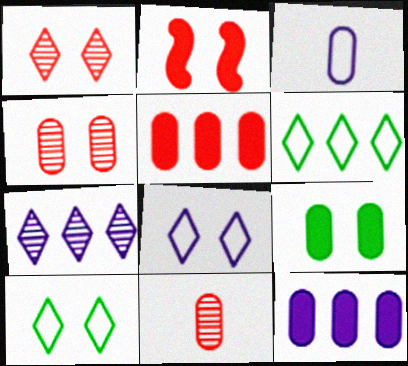[]